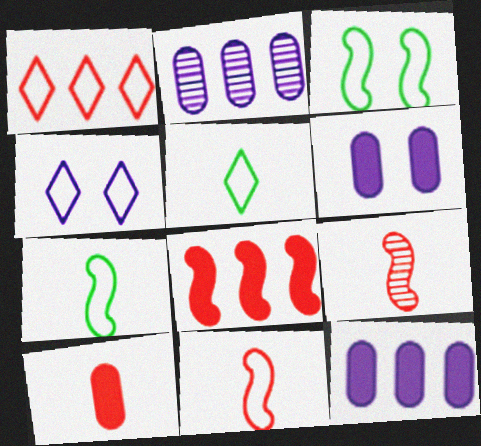[[1, 4, 5]]